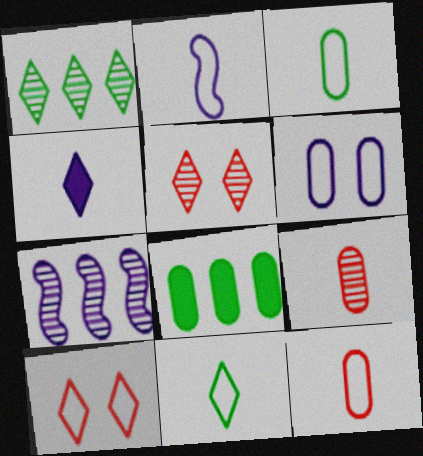[[1, 4, 10], 
[2, 5, 8], 
[2, 11, 12], 
[4, 6, 7], 
[6, 8, 9]]